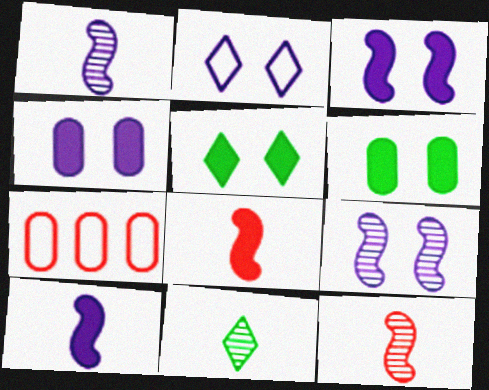[[1, 5, 7], 
[2, 4, 9], 
[3, 7, 11]]